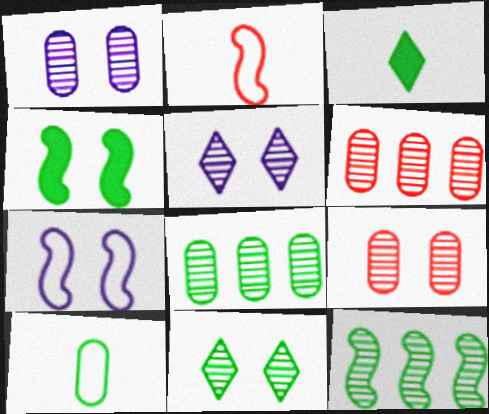[[3, 6, 7]]